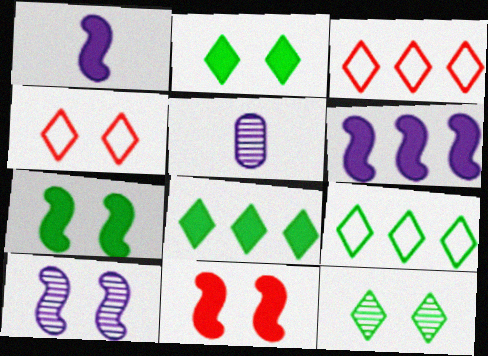[[3, 5, 7], 
[5, 9, 11]]